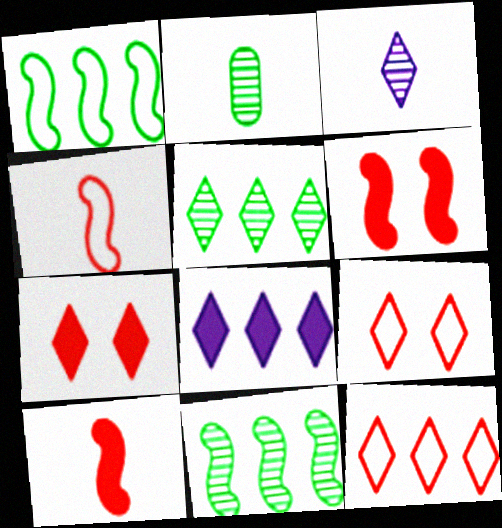[[5, 8, 12]]